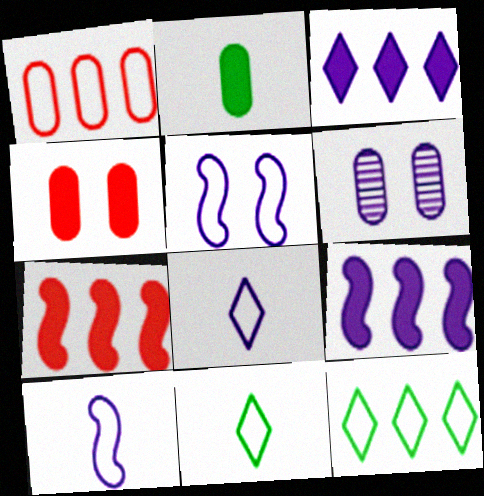[[1, 2, 6], 
[1, 5, 11], 
[3, 6, 10], 
[6, 7, 11], 
[6, 8, 9]]